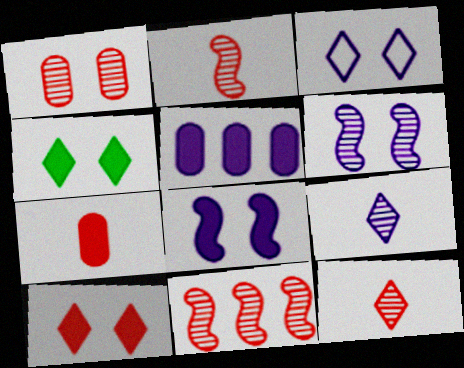[[1, 11, 12]]